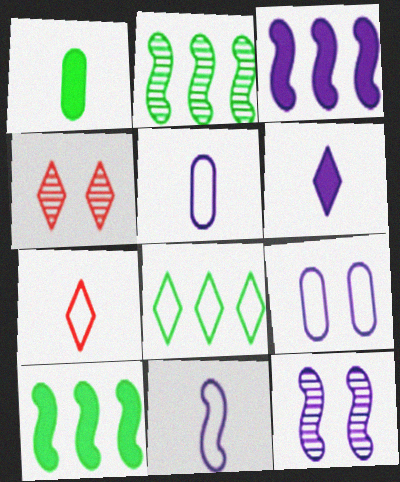[[3, 11, 12], 
[4, 5, 10], 
[4, 6, 8]]